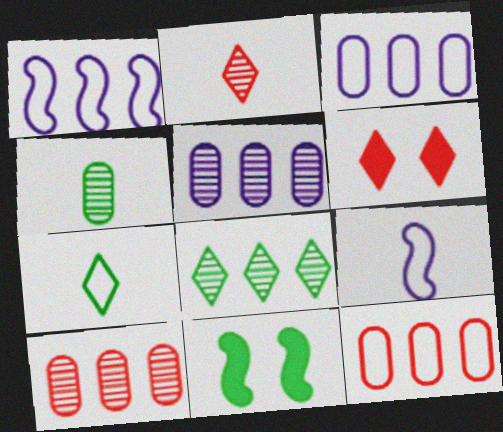[[1, 4, 6], 
[2, 3, 11]]